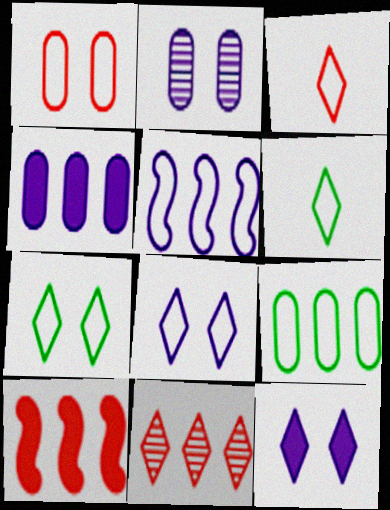[[1, 5, 6], 
[2, 6, 10], 
[6, 11, 12]]